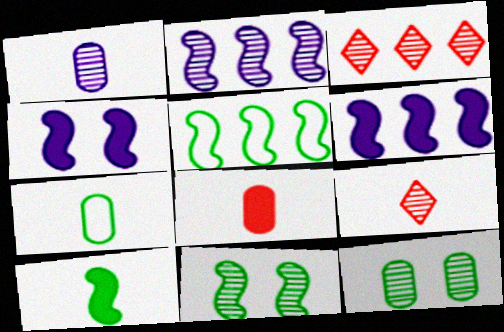[[1, 3, 11], 
[1, 7, 8], 
[2, 9, 12], 
[3, 4, 7], 
[5, 10, 11]]